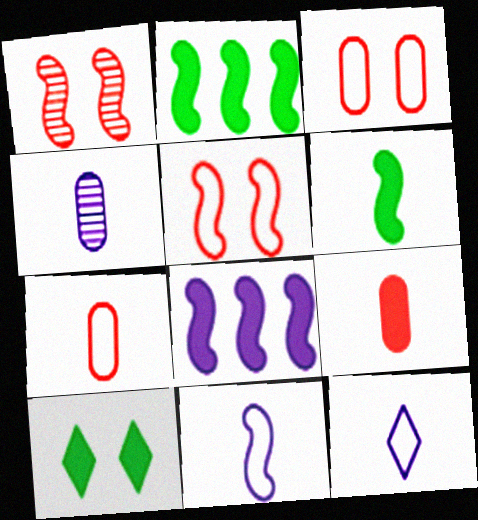[[1, 2, 11], 
[8, 9, 10]]